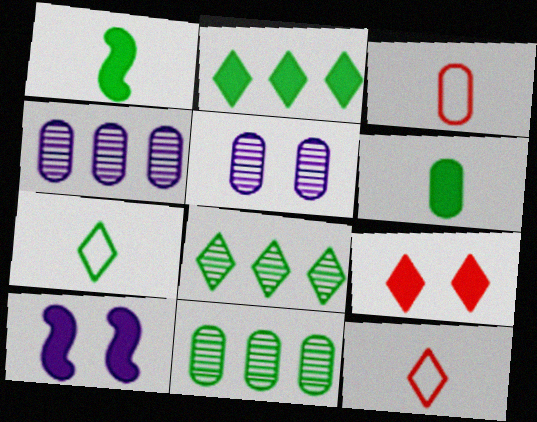[[3, 8, 10], 
[10, 11, 12]]